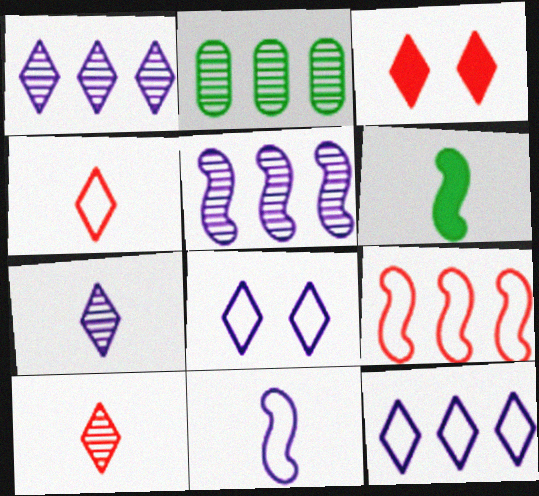[[2, 3, 11]]